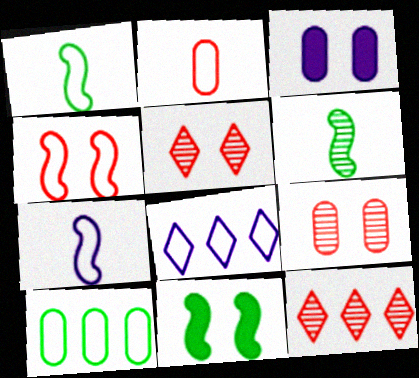[[1, 3, 12]]